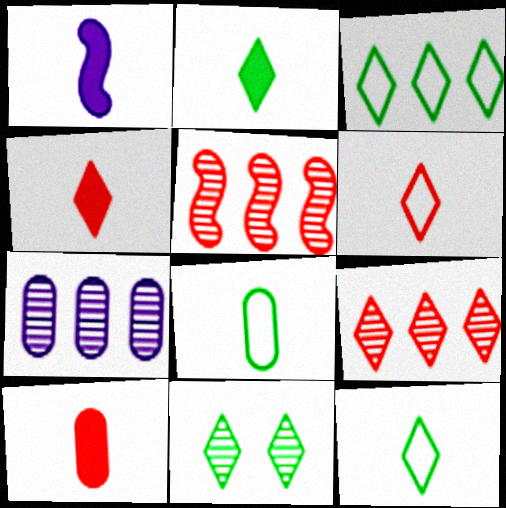[[1, 2, 10], 
[2, 3, 11]]